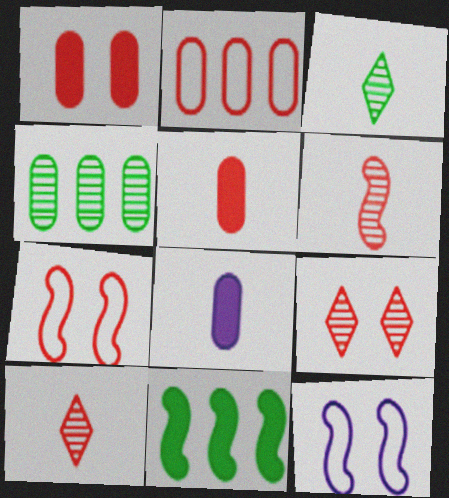[[1, 7, 9], 
[6, 11, 12]]